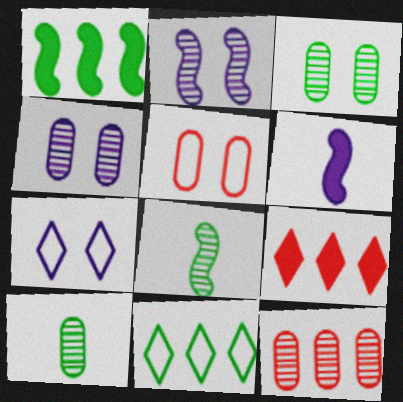[[4, 10, 12]]